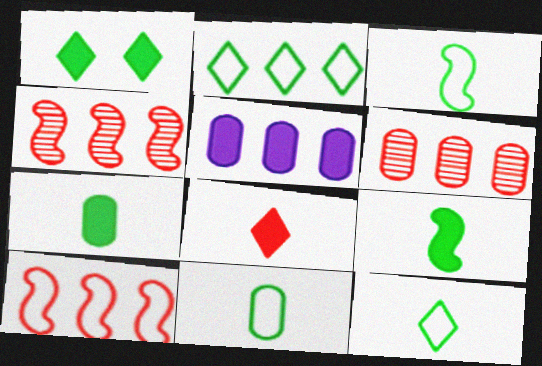[[2, 4, 5], 
[3, 11, 12]]